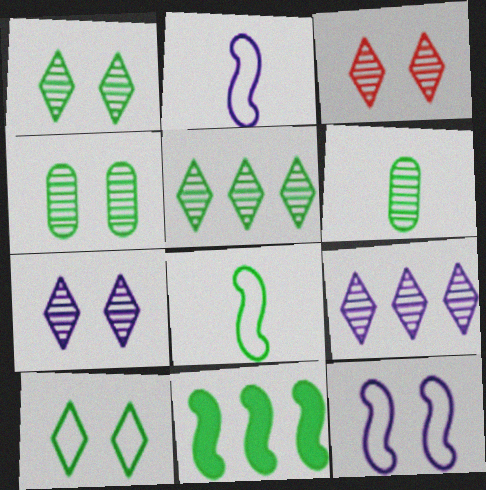[[1, 3, 7], 
[6, 10, 11]]